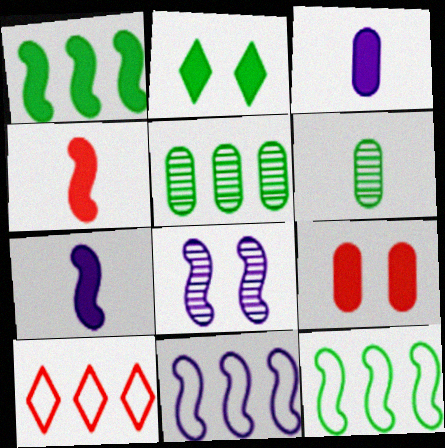[[2, 6, 12], 
[4, 8, 12], 
[7, 8, 11]]